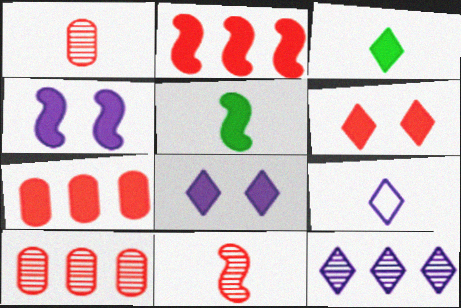[[1, 5, 9], 
[2, 4, 5], 
[3, 4, 7], 
[5, 7, 8], 
[8, 9, 12]]